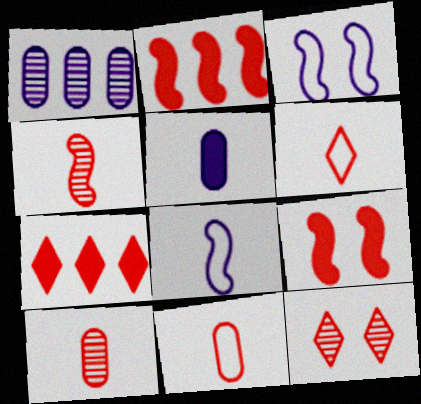[[2, 11, 12], 
[6, 7, 12]]